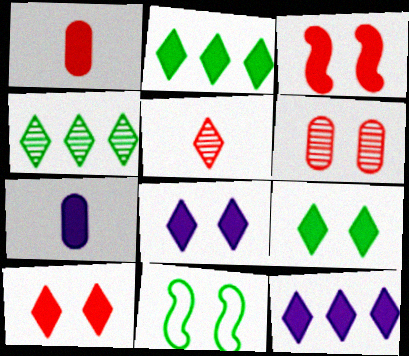[[2, 3, 7], 
[6, 8, 11], 
[8, 9, 10]]